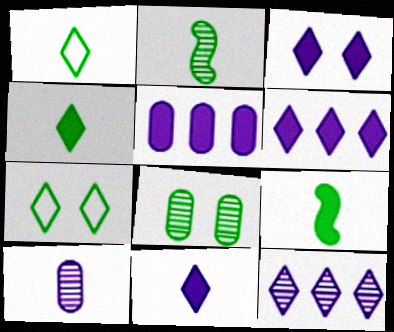[[3, 6, 11]]